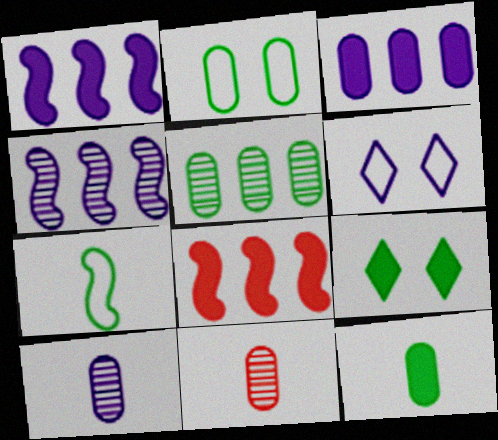[[1, 6, 10], 
[2, 3, 11], 
[2, 5, 12], 
[5, 7, 9]]